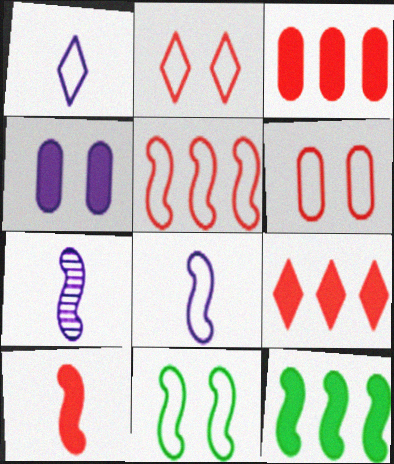[[5, 8, 11]]